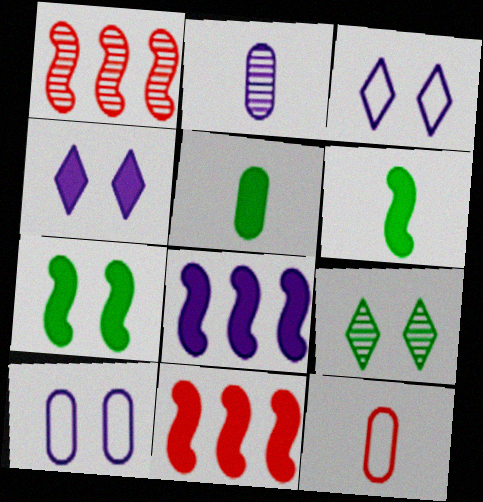[[1, 2, 9], 
[1, 3, 5], 
[2, 3, 8], 
[2, 5, 12], 
[4, 5, 11], 
[8, 9, 12]]